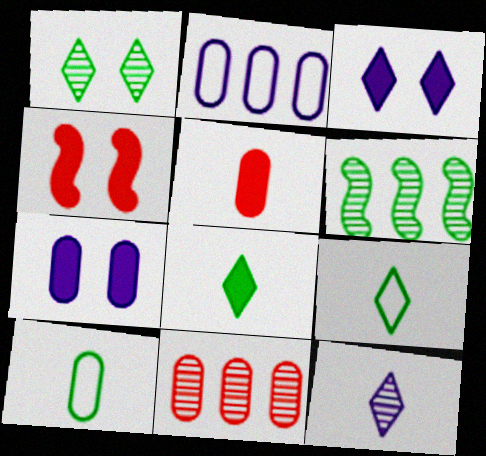[[7, 10, 11]]